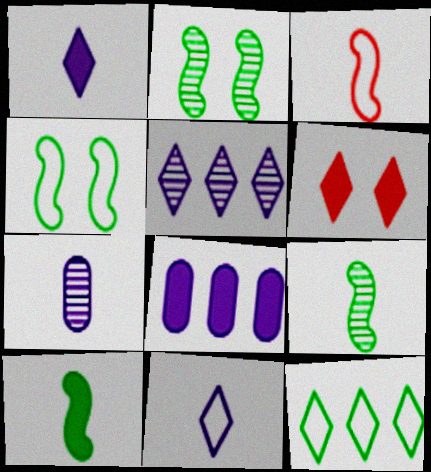[[6, 8, 10]]